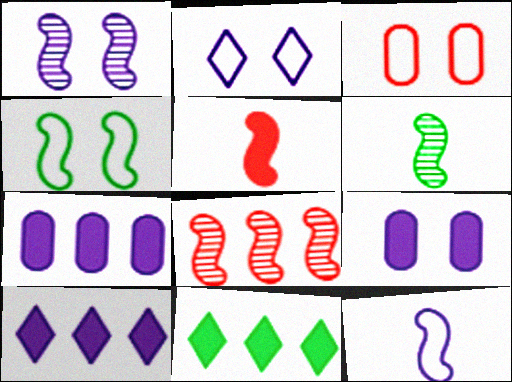[[1, 2, 9], 
[1, 6, 8], 
[2, 3, 4], 
[3, 6, 10], 
[5, 6, 12], 
[5, 9, 11]]